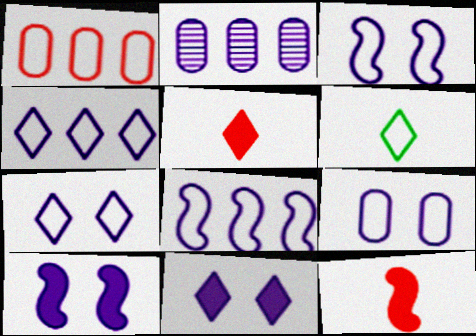[[1, 3, 6], 
[3, 7, 9]]